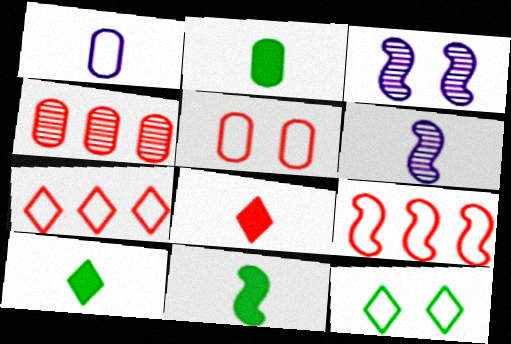[[1, 9, 12], 
[2, 3, 7], 
[2, 10, 11], 
[3, 9, 11]]